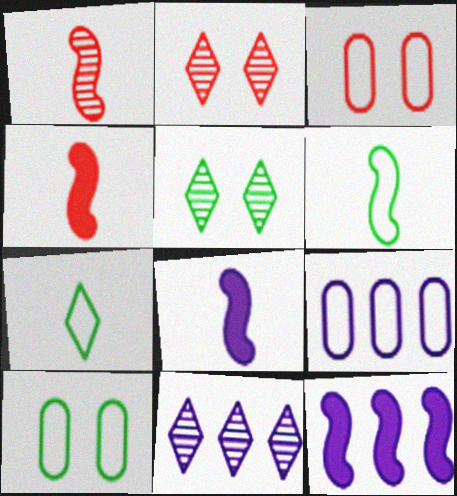[[1, 6, 8], 
[4, 5, 9], 
[4, 10, 11], 
[9, 11, 12]]